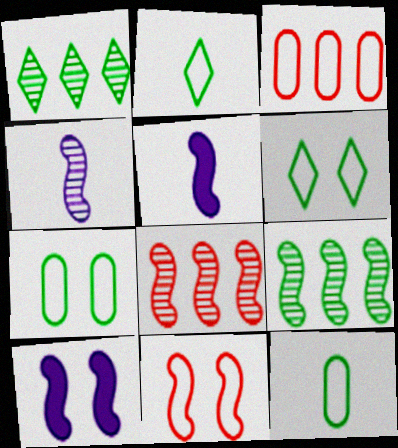[[5, 9, 11]]